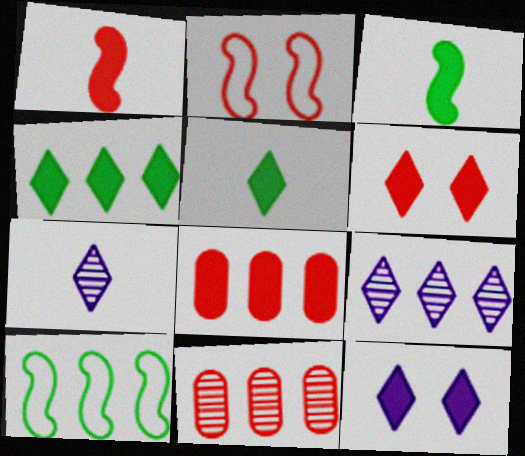[[1, 6, 8], 
[3, 8, 12], 
[8, 9, 10]]